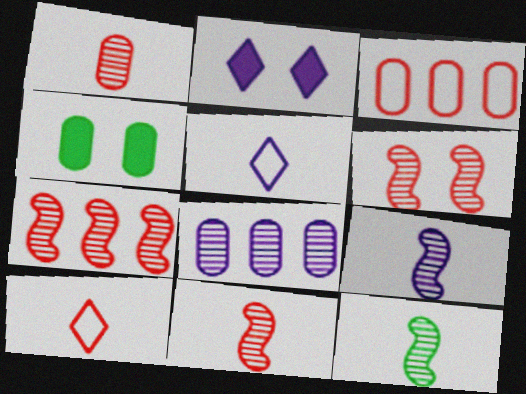[[2, 3, 12], 
[4, 5, 7], 
[6, 7, 11], 
[9, 11, 12]]